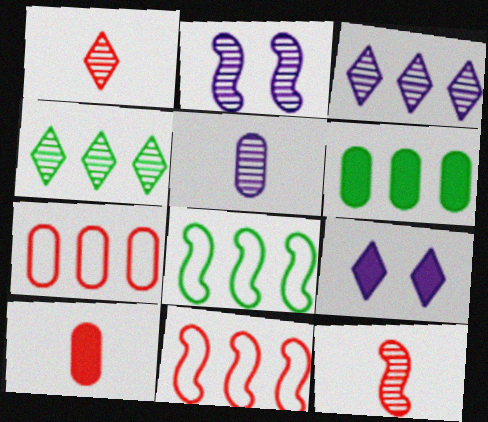[[2, 3, 5], 
[3, 6, 11], 
[4, 6, 8]]